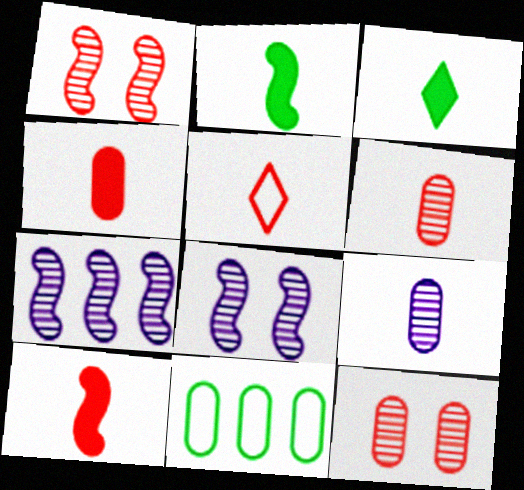[[2, 5, 9], 
[5, 6, 10]]